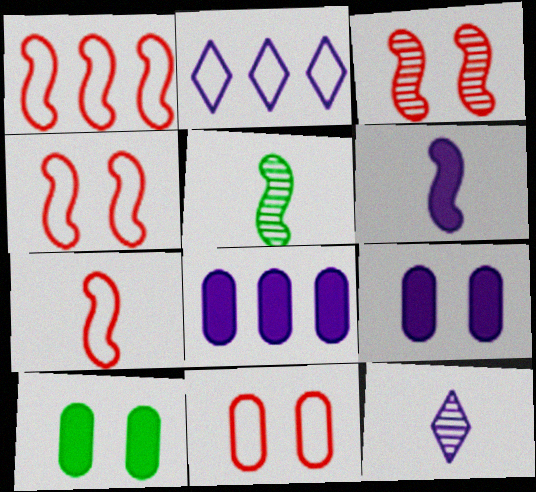[[1, 4, 7], 
[1, 10, 12], 
[5, 6, 7]]